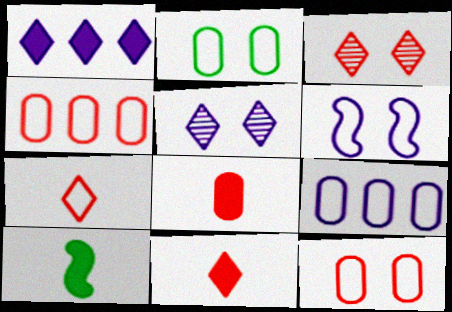[[3, 9, 10], 
[4, 5, 10]]